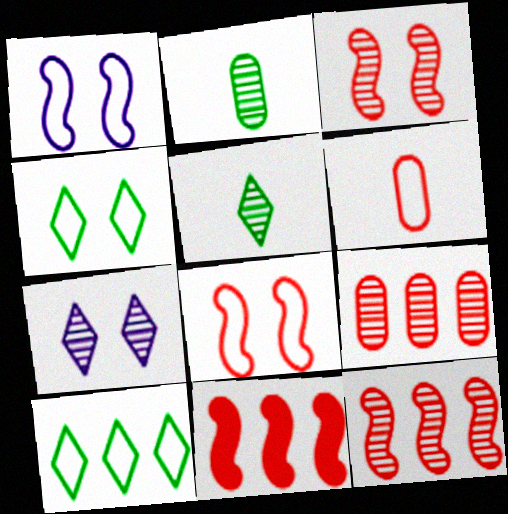[[1, 6, 10], 
[2, 7, 12]]